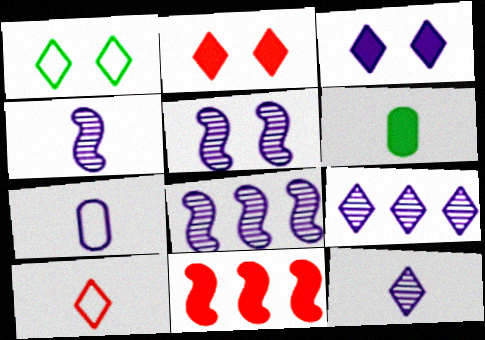[[3, 6, 11], 
[3, 7, 8], 
[4, 5, 8], 
[4, 6, 10]]